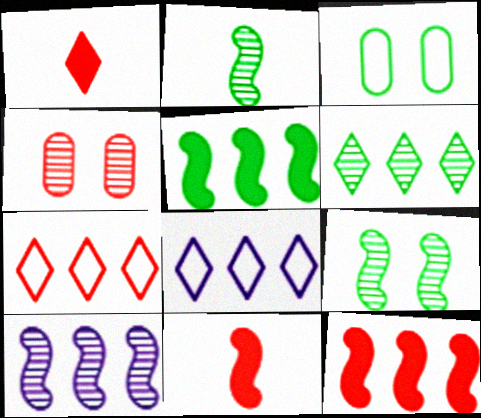[[1, 3, 10], 
[4, 7, 11]]